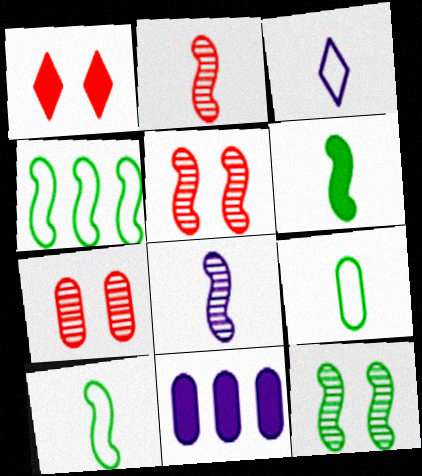[[1, 6, 11], 
[4, 6, 12], 
[7, 9, 11]]